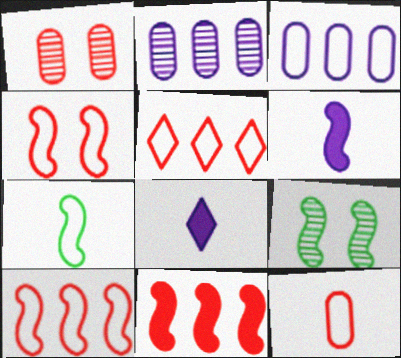[[4, 5, 12], 
[6, 9, 10]]